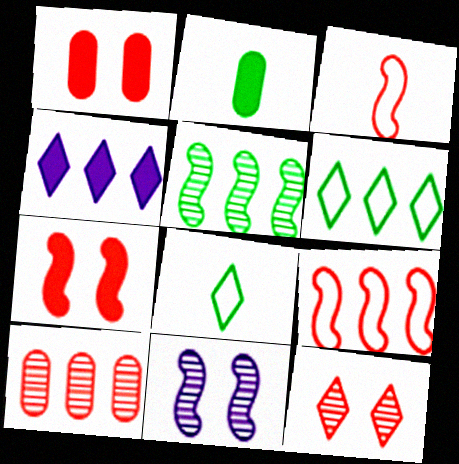[[2, 4, 7], 
[4, 8, 12]]